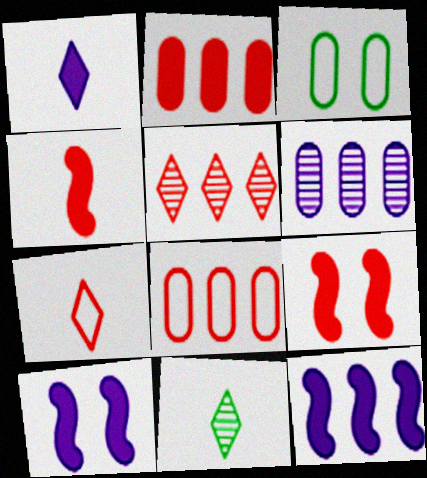[[1, 7, 11], 
[8, 10, 11]]